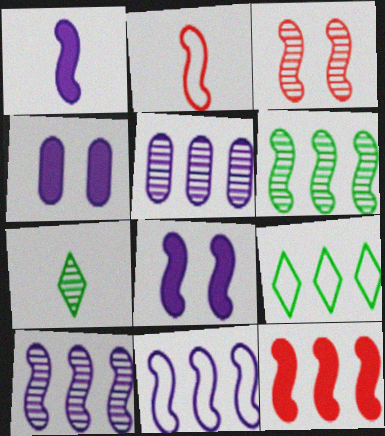[[2, 3, 12], 
[2, 6, 8], 
[3, 5, 7], 
[5, 9, 12], 
[6, 11, 12]]